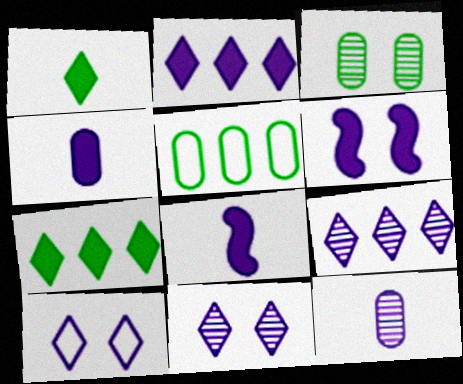[[2, 4, 6]]